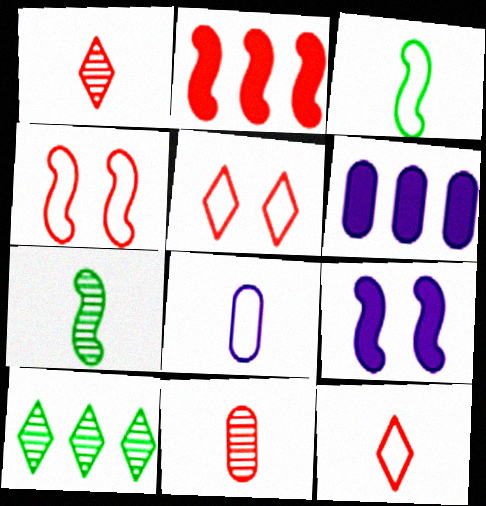[[2, 5, 11], 
[3, 8, 12], 
[5, 6, 7]]